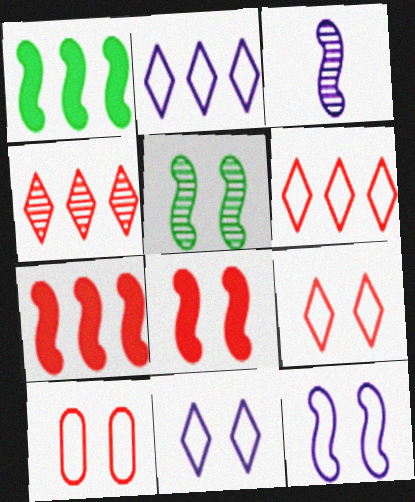[[5, 8, 12]]